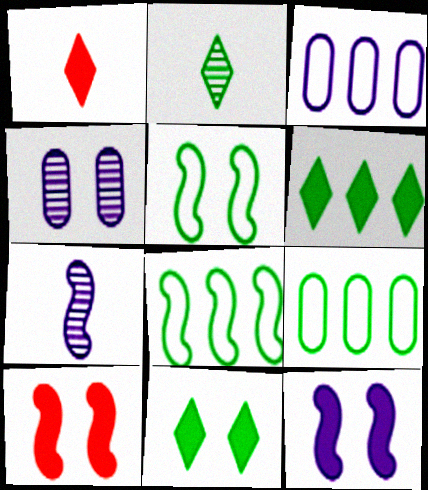[[1, 4, 8], 
[2, 3, 10], 
[7, 8, 10]]